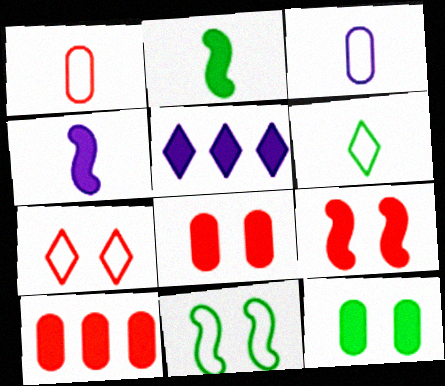[[2, 5, 8]]